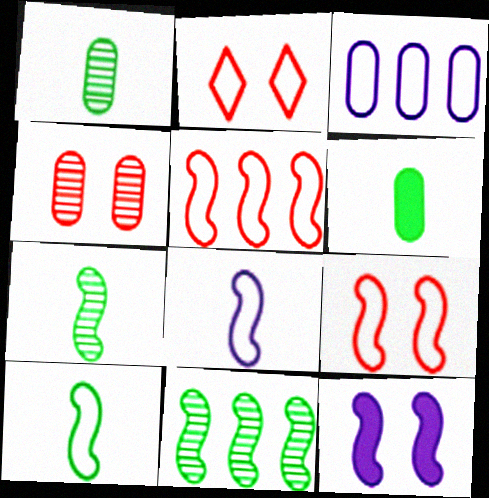[[2, 3, 10], 
[3, 4, 6], 
[5, 7, 12]]